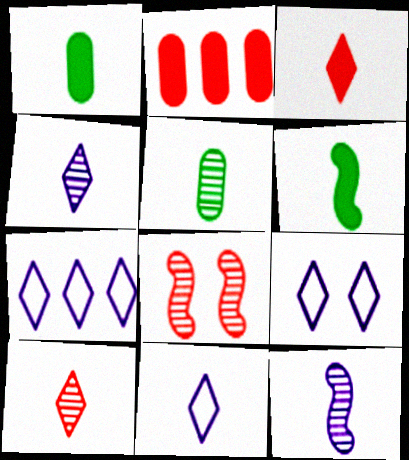[[1, 7, 8], 
[5, 10, 12], 
[7, 9, 11]]